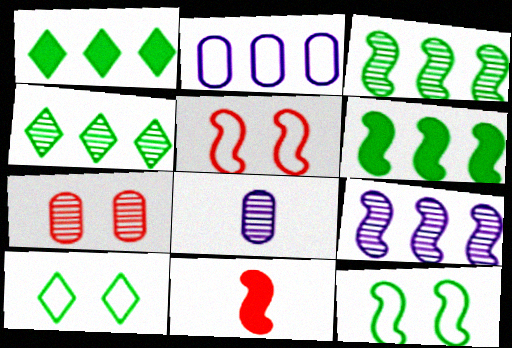[[1, 5, 8], 
[9, 11, 12]]